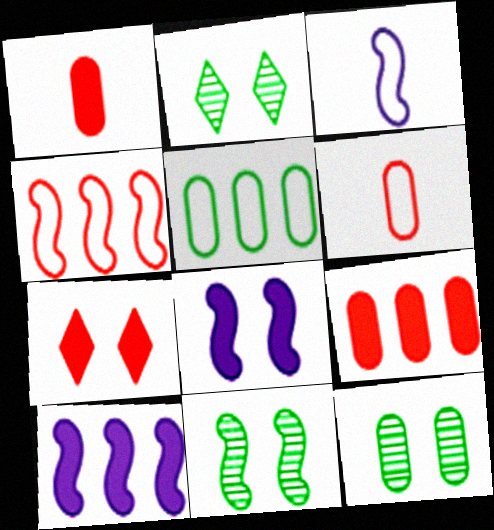[[2, 3, 9], 
[2, 6, 10], 
[2, 11, 12]]